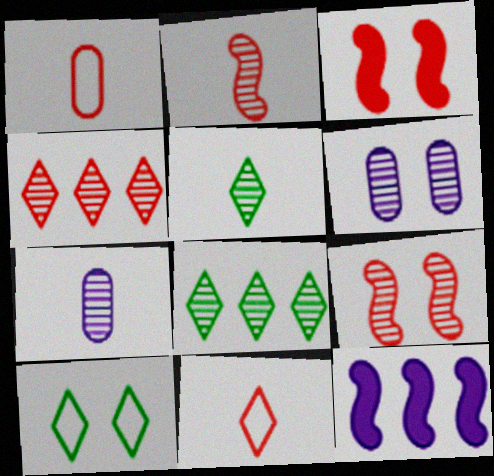[[1, 3, 4], 
[2, 5, 7], 
[2, 6, 8], 
[3, 6, 10], 
[7, 8, 9]]